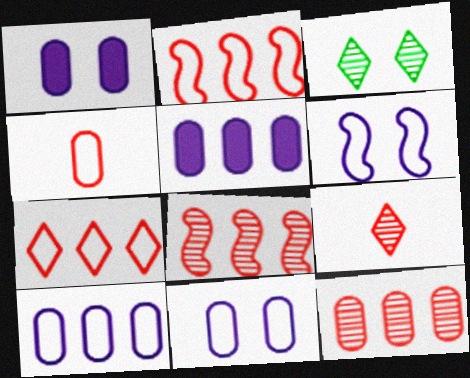[]